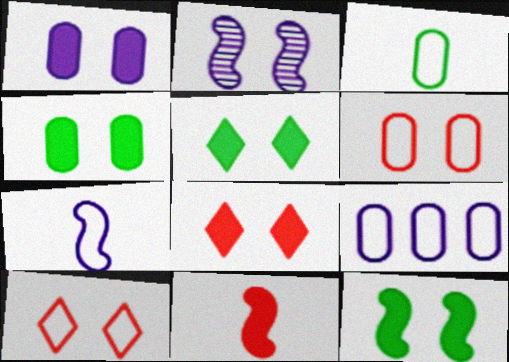[[1, 8, 12], 
[2, 4, 10], 
[2, 5, 6], 
[3, 6, 9], 
[4, 5, 12]]